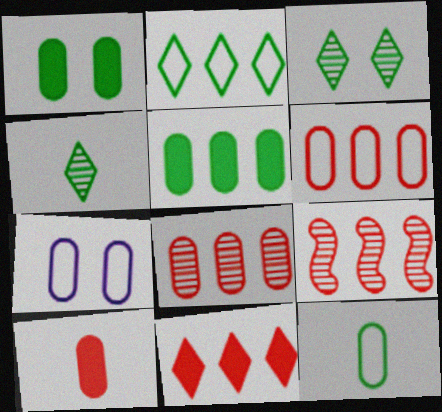[[6, 7, 12], 
[6, 9, 11]]